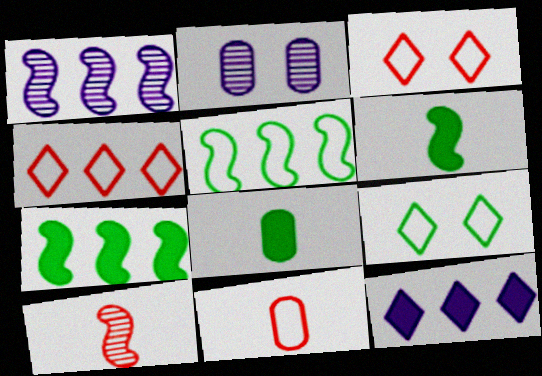[[1, 3, 8], 
[2, 4, 6]]